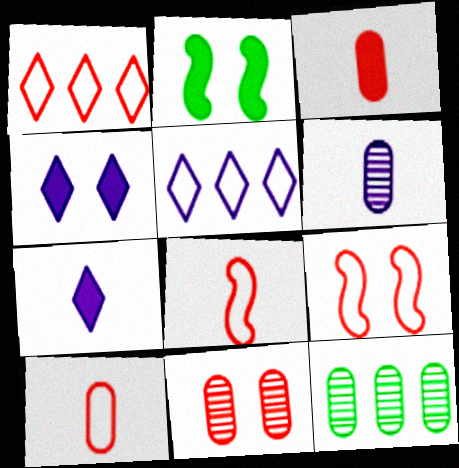[[1, 2, 6], 
[1, 9, 10], 
[4, 8, 12], 
[6, 11, 12], 
[7, 9, 12]]